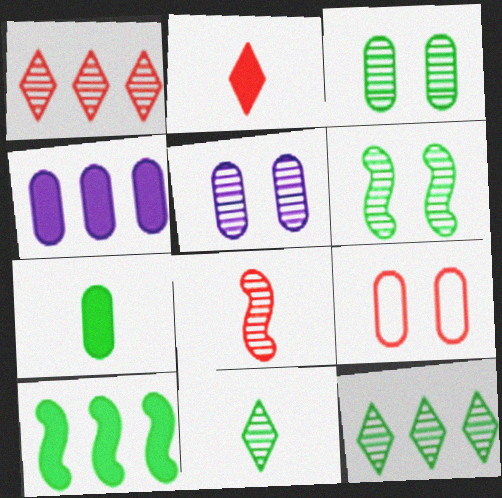[[5, 8, 12]]